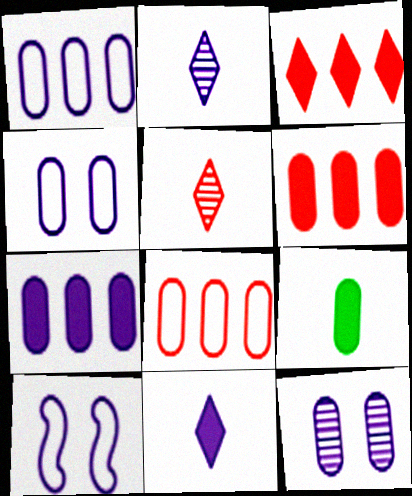[[2, 7, 10], 
[8, 9, 12]]